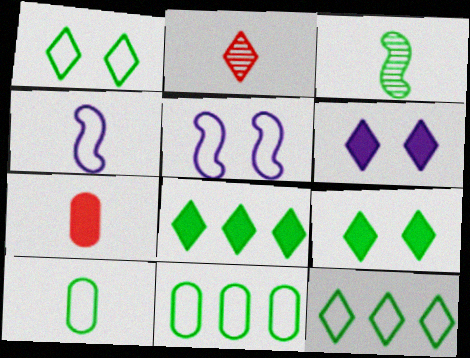[[2, 6, 12], 
[3, 9, 11]]